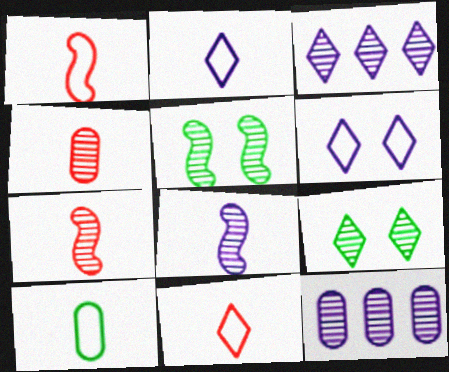[[1, 2, 10], 
[3, 4, 5], 
[7, 9, 12]]